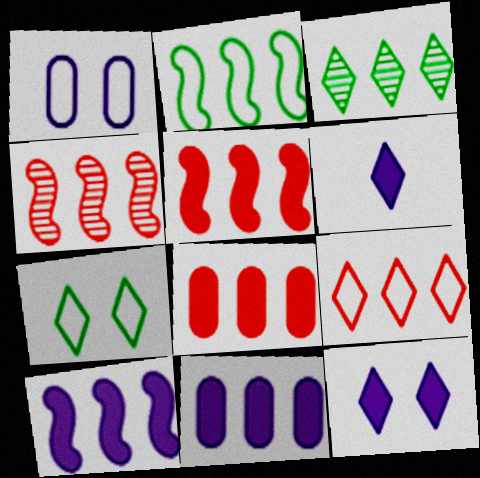[[2, 4, 10], 
[4, 8, 9]]